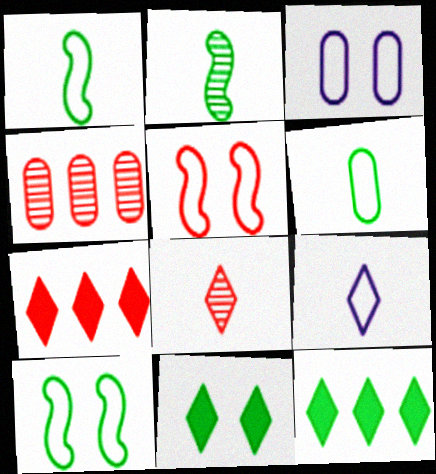[[2, 3, 7]]